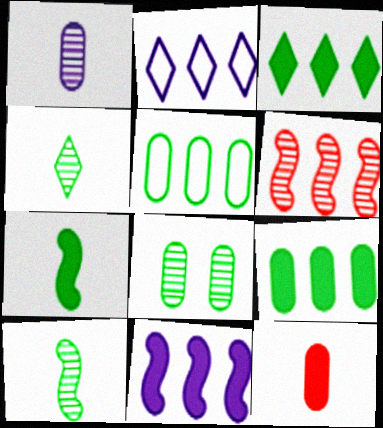[[2, 6, 9]]